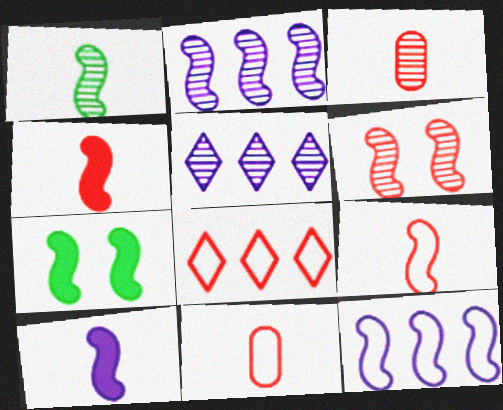[[1, 2, 6], 
[1, 9, 10], 
[2, 7, 9], 
[5, 7, 11]]